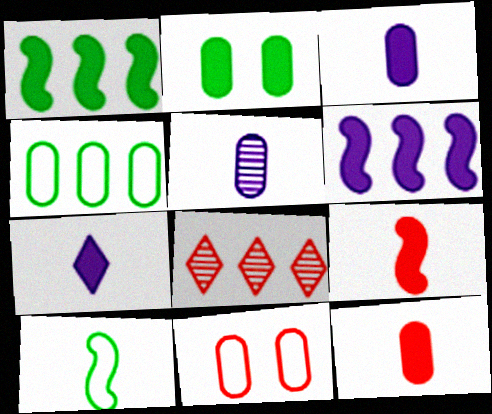[[4, 6, 8], 
[8, 9, 11]]